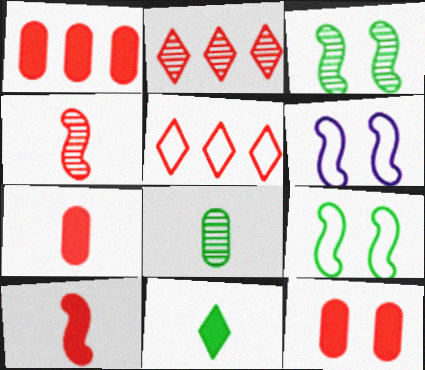[[1, 7, 12], 
[4, 5, 12]]